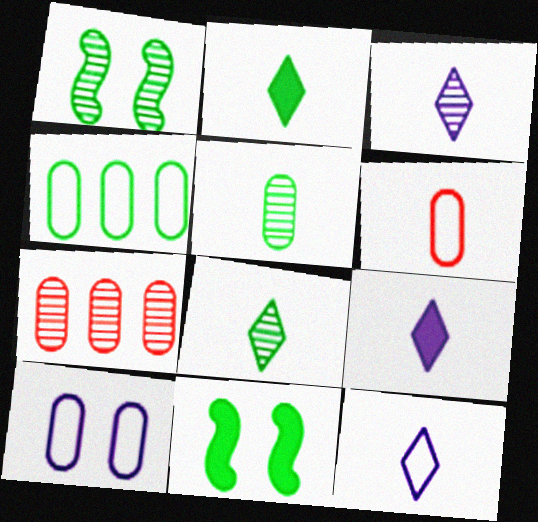[[1, 2, 4], 
[1, 3, 7], 
[3, 9, 12], 
[4, 6, 10], 
[4, 8, 11], 
[7, 11, 12]]